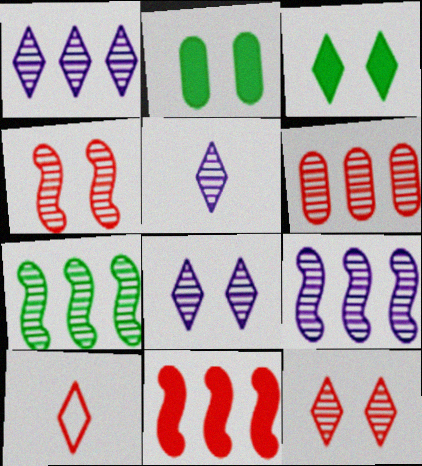[[1, 3, 10], 
[1, 5, 8], 
[1, 6, 7], 
[2, 9, 10]]